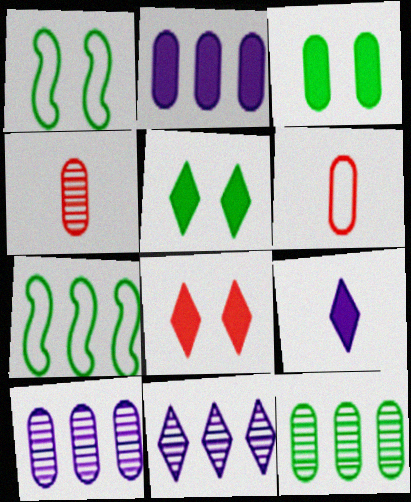[[3, 6, 10]]